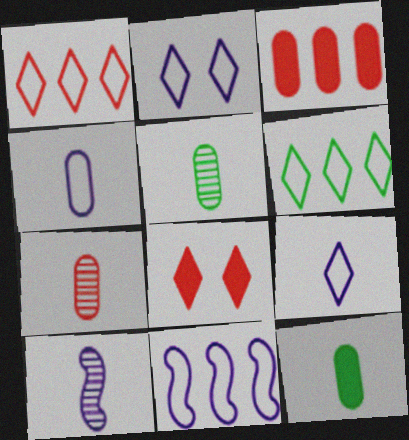[[2, 4, 11], 
[4, 7, 12], 
[5, 8, 11]]